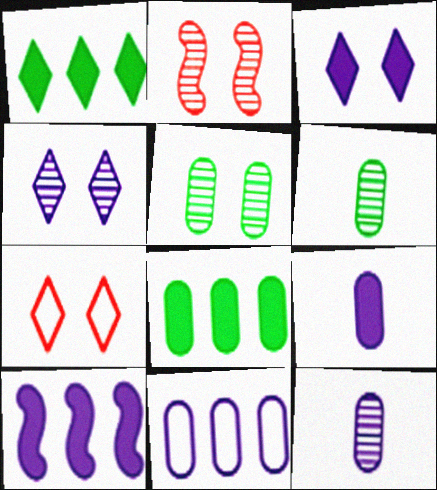[[2, 4, 5], 
[3, 9, 10], 
[6, 7, 10]]